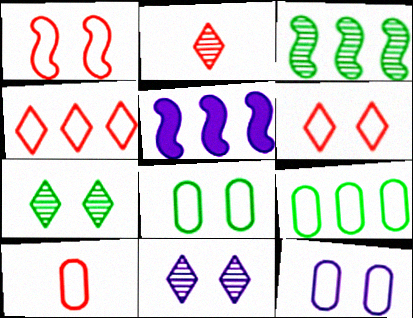[[1, 4, 10], 
[2, 5, 8], 
[5, 7, 10], 
[9, 10, 12]]